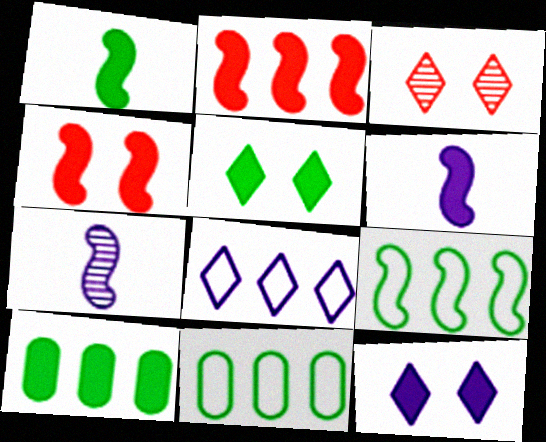[[1, 5, 10], 
[3, 6, 11], 
[4, 7, 9]]